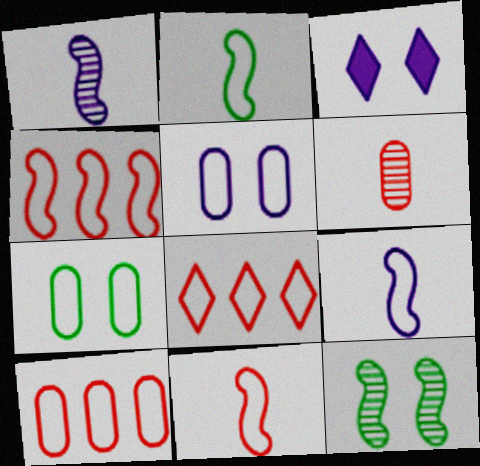[[2, 5, 8], 
[2, 9, 11], 
[4, 8, 10], 
[7, 8, 9]]